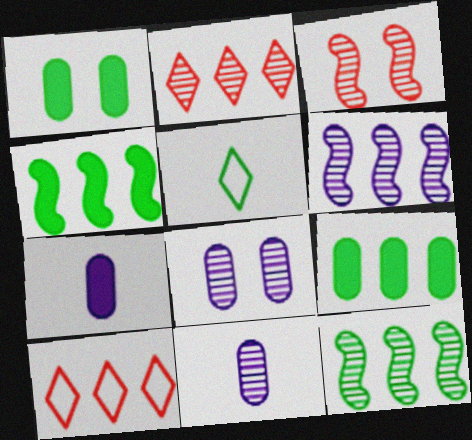[[1, 5, 12], 
[6, 9, 10]]